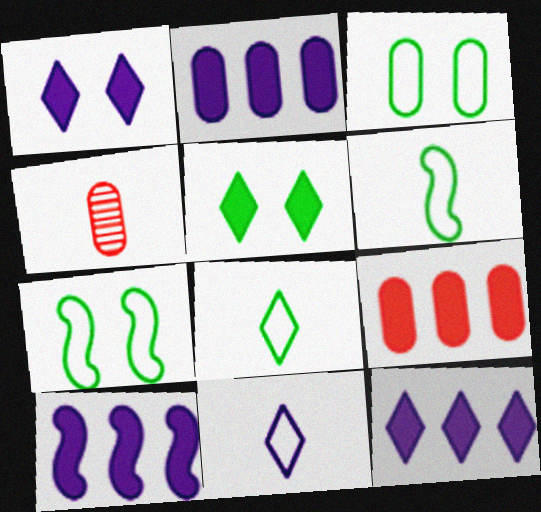[[2, 3, 4], 
[2, 10, 12], 
[4, 7, 12]]